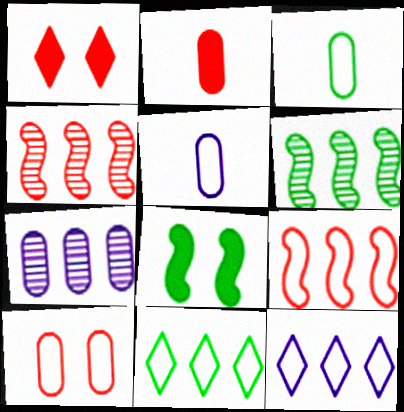[[1, 5, 6]]